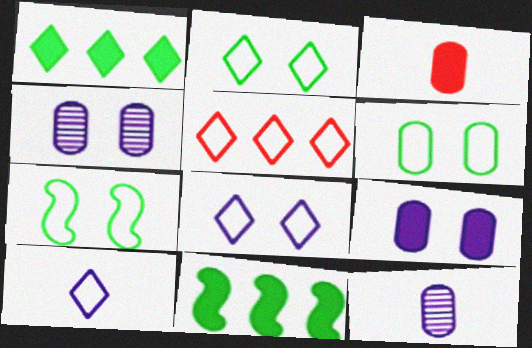[[2, 5, 10], 
[2, 6, 7]]